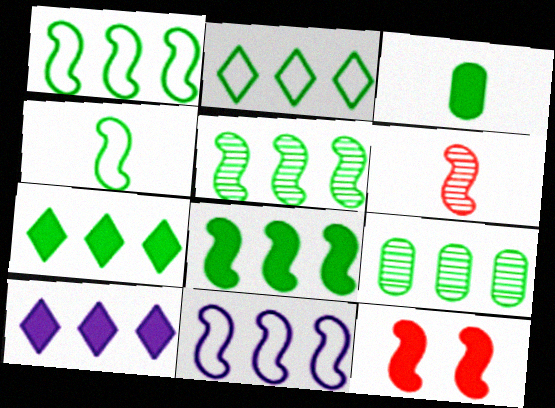[[1, 5, 8], 
[1, 7, 9], 
[2, 8, 9], 
[3, 10, 12]]